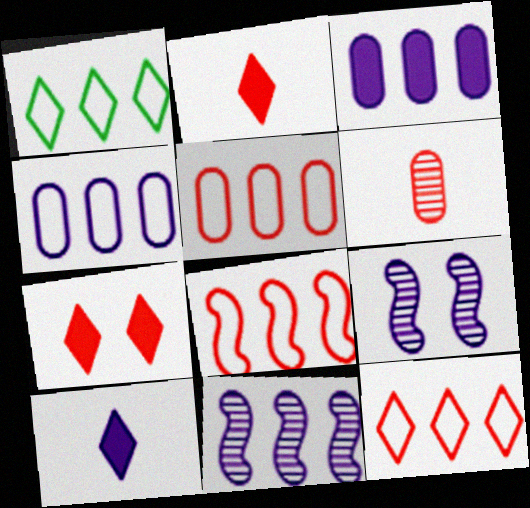[[1, 4, 8], 
[4, 9, 10], 
[5, 8, 12], 
[6, 7, 8]]